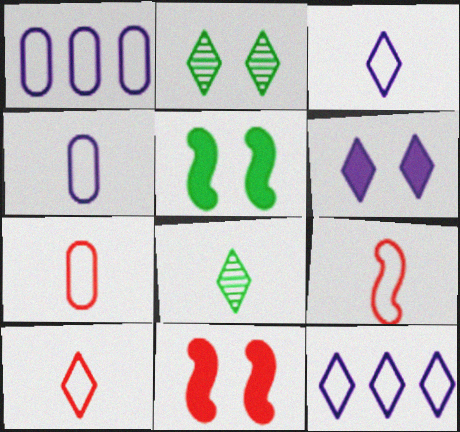[[1, 8, 11], 
[7, 9, 10]]